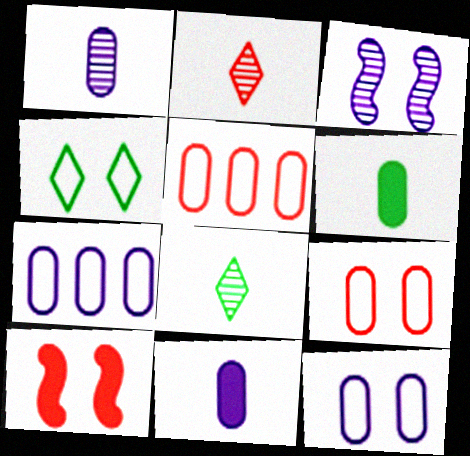[[2, 5, 10], 
[7, 8, 10]]